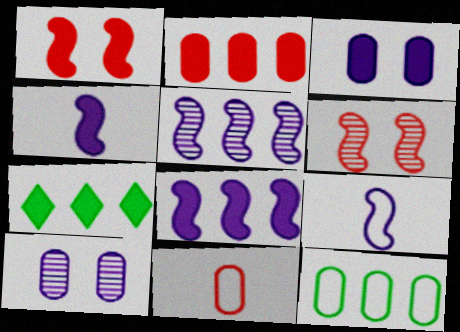[[2, 7, 8]]